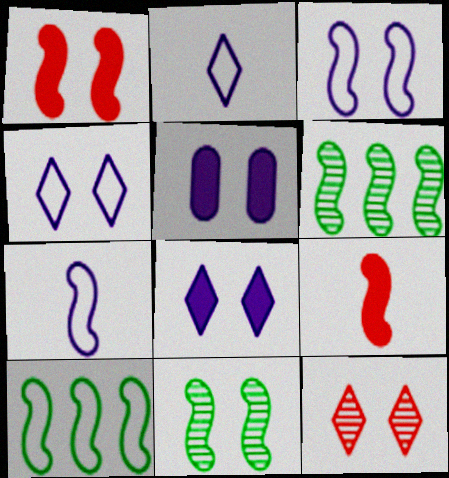[[1, 3, 11], 
[1, 6, 7], 
[3, 6, 9]]